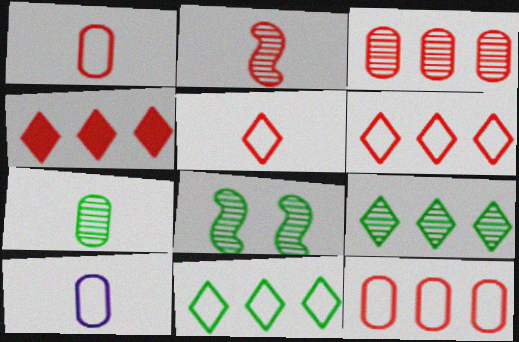[[4, 8, 10], 
[7, 8, 9]]